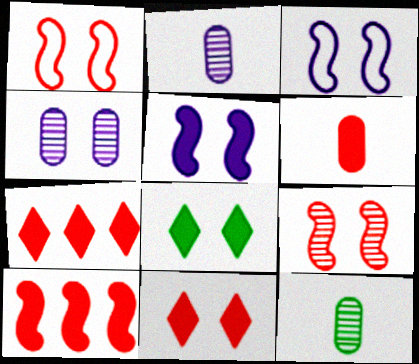[[1, 4, 8], 
[3, 7, 12], 
[6, 10, 11]]